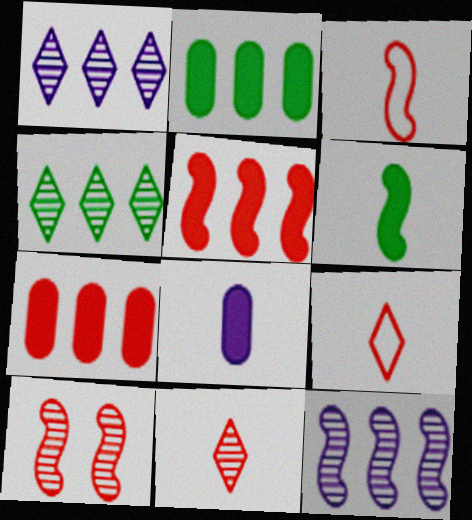[[3, 5, 10], 
[7, 9, 10]]